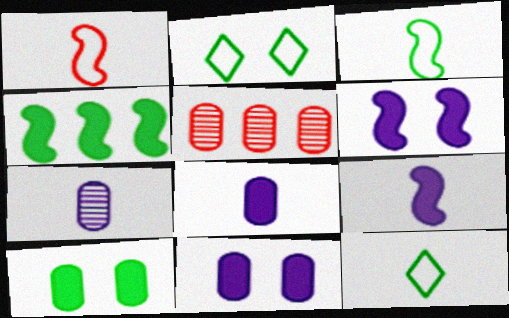[[2, 5, 9], 
[5, 6, 12]]